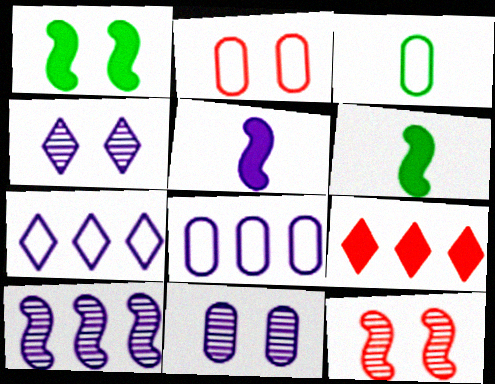[[1, 2, 4], 
[2, 3, 8], 
[4, 5, 8], 
[5, 7, 11]]